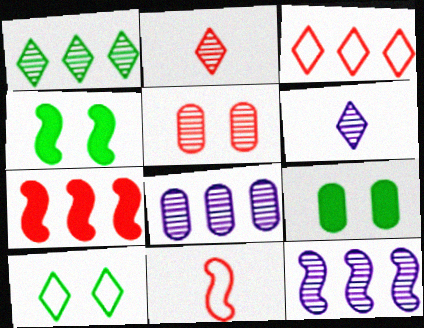[[4, 11, 12]]